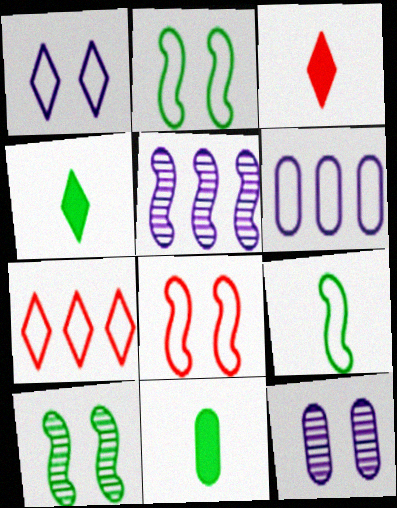[[3, 6, 10]]